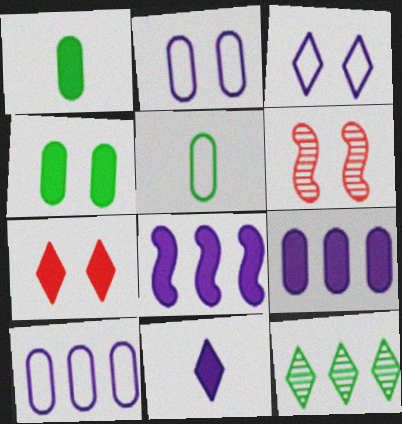[[1, 7, 8], 
[3, 4, 6]]